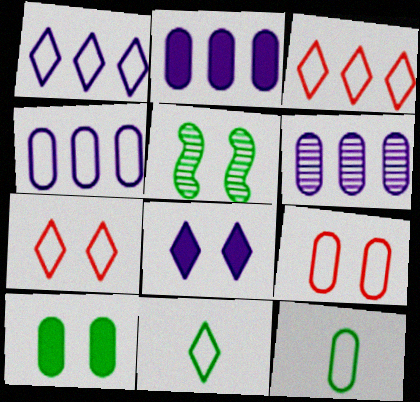[[1, 7, 11], 
[2, 4, 6], 
[4, 9, 12], 
[5, 8, 9]]